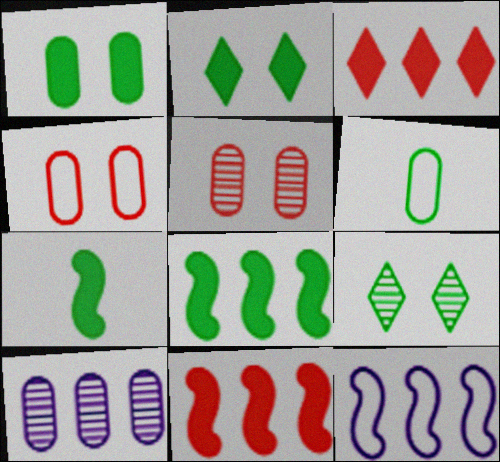[[6, 8, 9]]